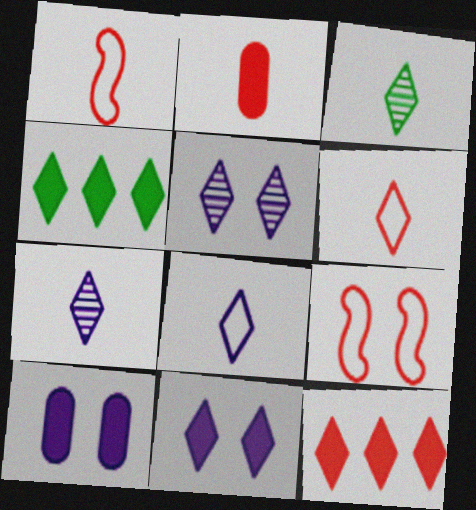[[4, 5, 6]]